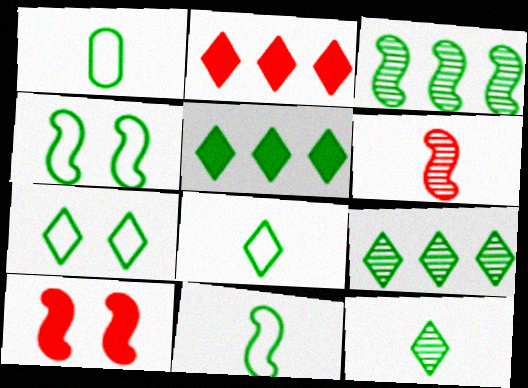[[1, 8, 11], 
[5, 7, 12]]